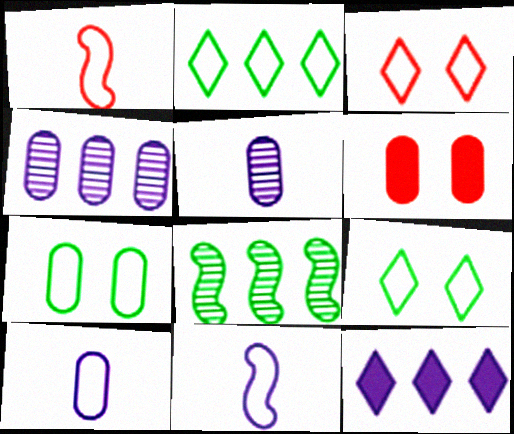[]